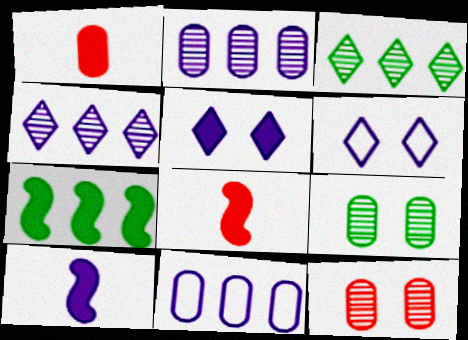[[1, 5, 7], 
[1, 9, 11], 
[2, 6, 10]]